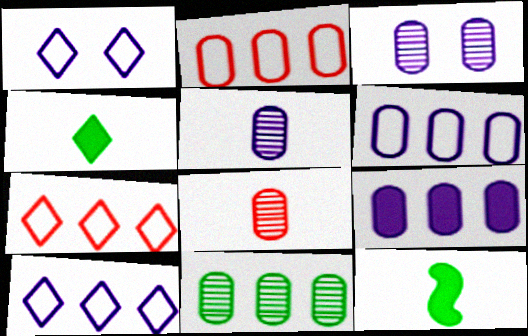[[2, 9, 11], 
[3, 7, 12], 
[3, 8, 11]]